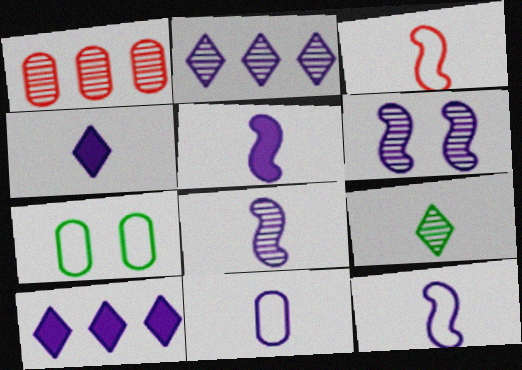[[1, 6, 9], 
[4, 8, 11], 
[5, 8, 12], 
[6, 10, 11]]